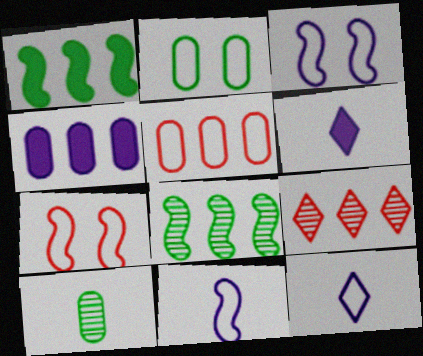[]